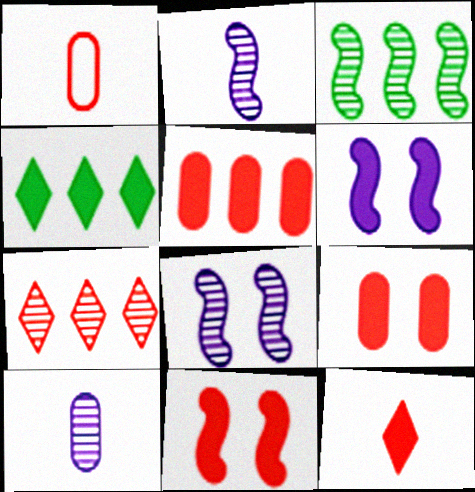[[1, 4, 8], 
[1, 7, 11], 
[5, 11, 12]]